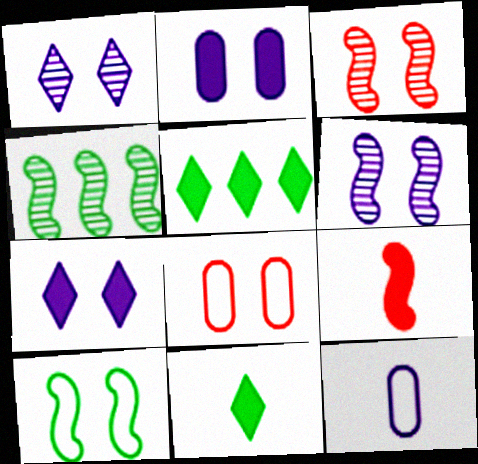[[2, 5, 9], 
[3, 5, 12]]